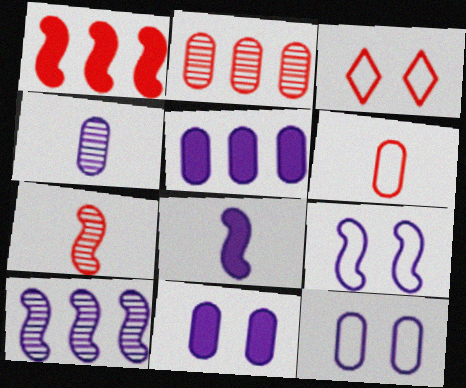[[4, 5, 12], 
[8, 9, 10]]